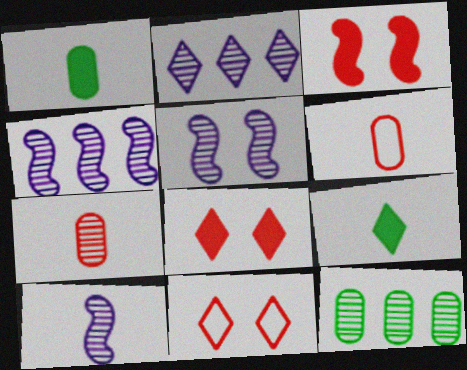[[1, 4, 11], 
[2, 9, 11], 
[4, 5, 10], 
[6, 9, 10]]